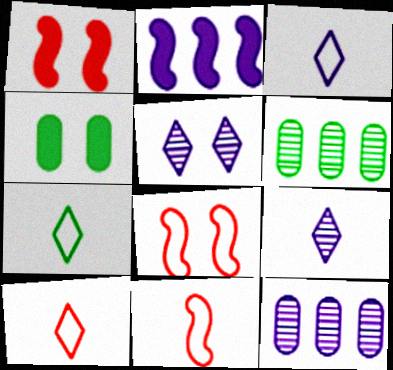[[1, 3, 6], 
[1, 7, 12], 
[3, 7, 10], 
[4, 5, 8]]